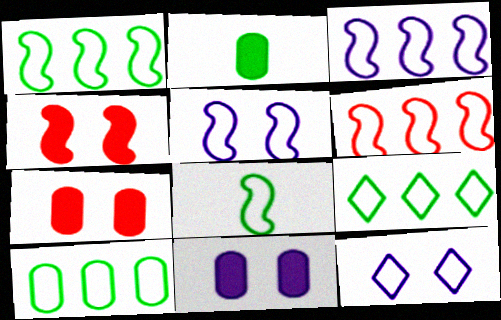[[1, 3, 6], 
[1, 9, 10], 
[5, 6, 8]]